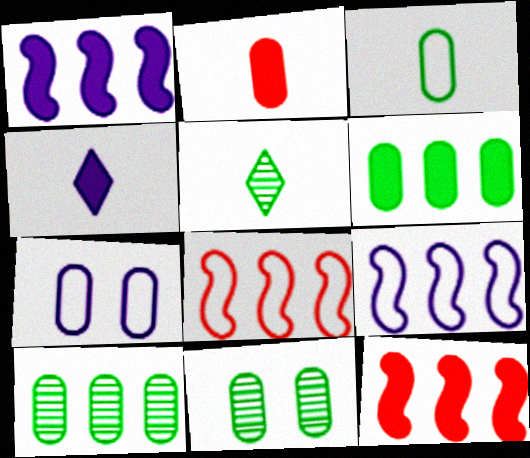[[2, 7, 10], 
[3, 6, 11], 
[4, 8, 11], 
[5, 7, 12]]